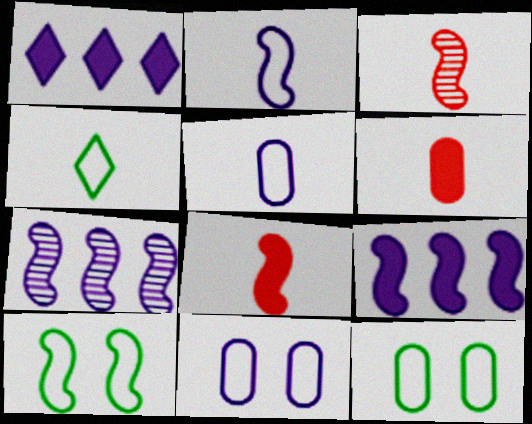[[1, 3, 12], 
[3, 9, 10], 
[7, 8, 10]]